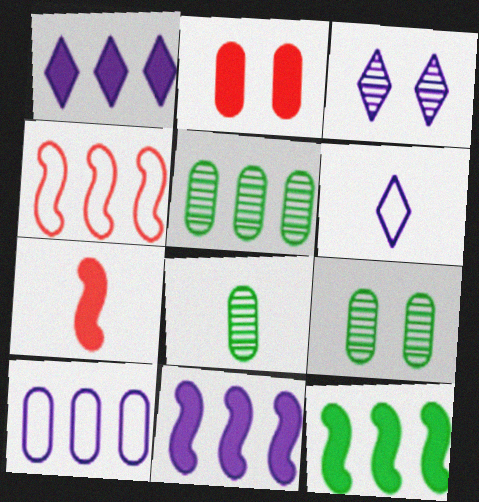[[1, 3, 6], 
[1, 4, 5], 
[2, 8, 10], 
[5, 8, 9], 
[6, 7, 8]]